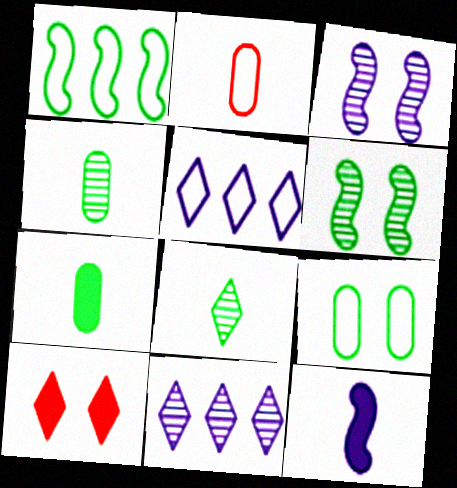[[2, 8, 12], 
[3, 9, 10], 
[5, 8, 10]]